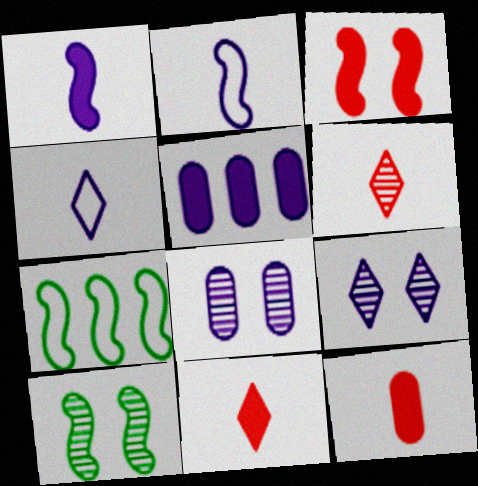[[2, 5, 9], 
[7, 8, 11], 
[7, 9, 12]]